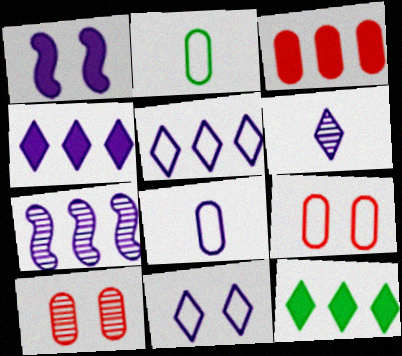[[4, 6, 11]]